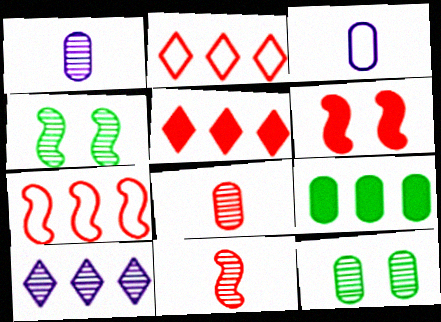[[2, 6, 8], 
[3, 4, 5], 
[4, 8, 10], 
[6, 7, 11], 
[7, 9, 10], 
[10, 11, 12]]